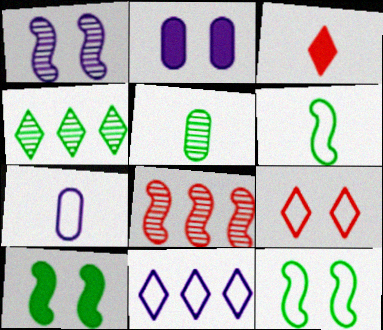[]